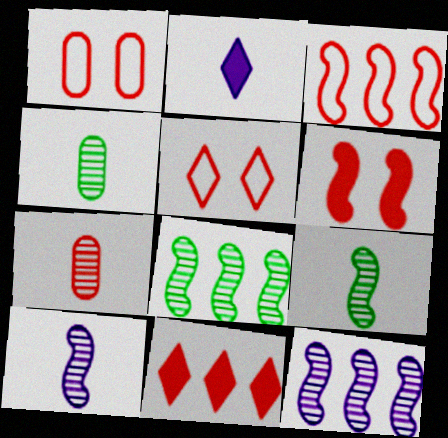[[1, 2, 8]]